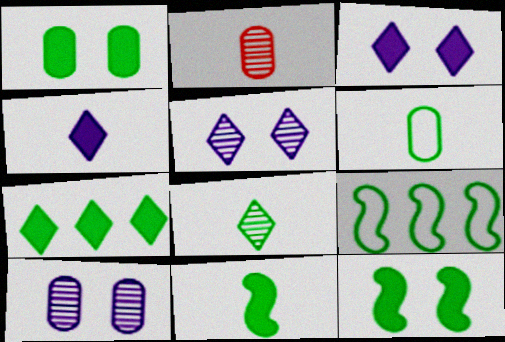[[1, 7, 11], 
[1, 8, 9], 
[2, 3, 9], 
[6, 8, 11]]